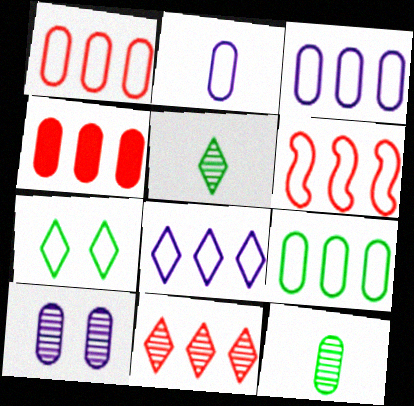[[1, 3, 9], 
[2, 6, 7], 
[4, 6, 11], 
[6, 8, 9]]